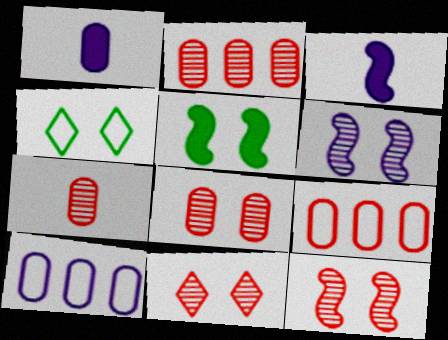[[2, 3, 4], 
[2, 7, 8], 
[8, 11, 12]]